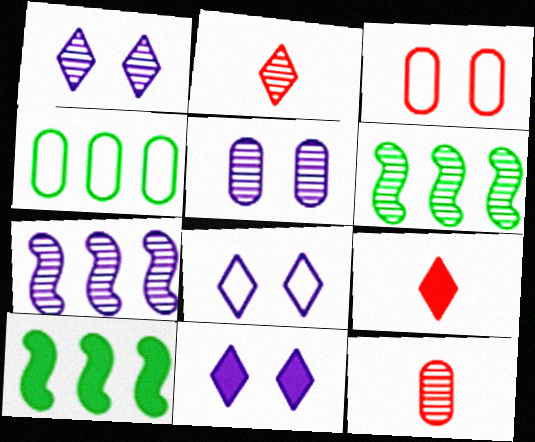[[1, 6, 12], 
[1, 8, 11], 
[2, 5, 6], 
[8, 10, 12]]